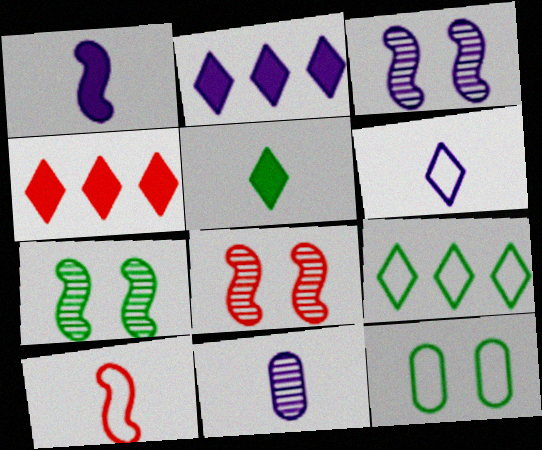[[1, 6, 11], 
[3, 7, 8], 
[5, 10, 11]]